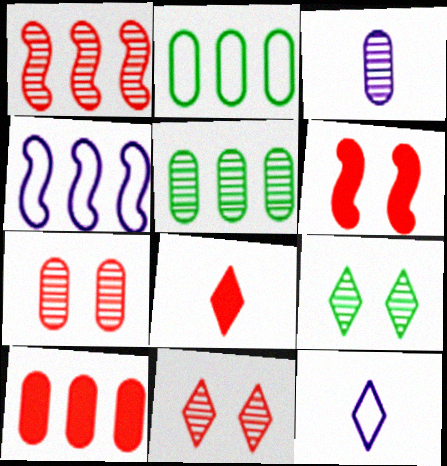[[1, 3, 9], 
[3, 5, 7], 
[5, 6, 12], 
[6, 8, 10]]